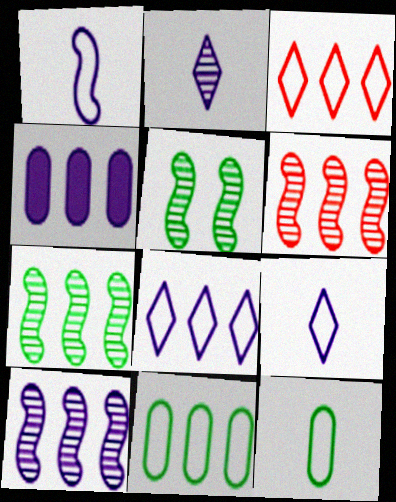[[3, 4, 7], 
[4, 8, 10], 
[6, 7, 10]]